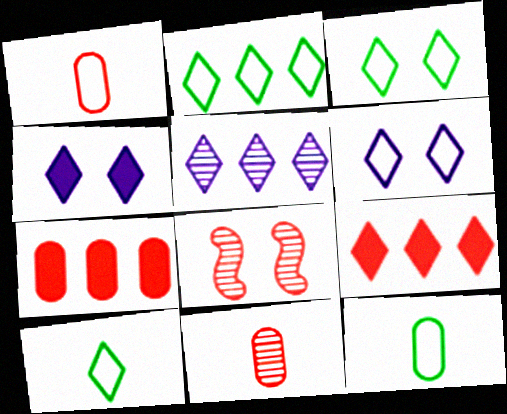[[1, 8, 9], 
[2, 3, 10], 
[2, 5, 9]]